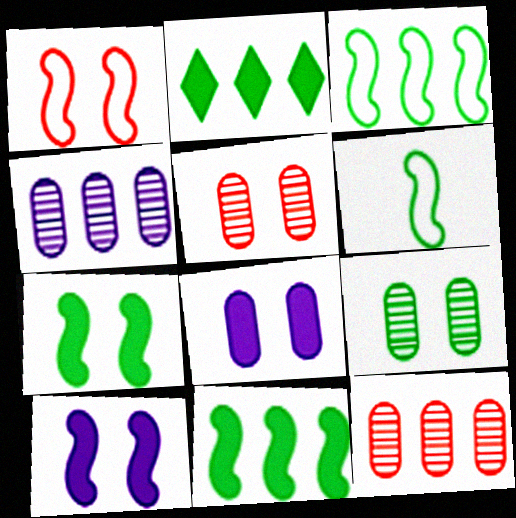[[2, 6, 9]]